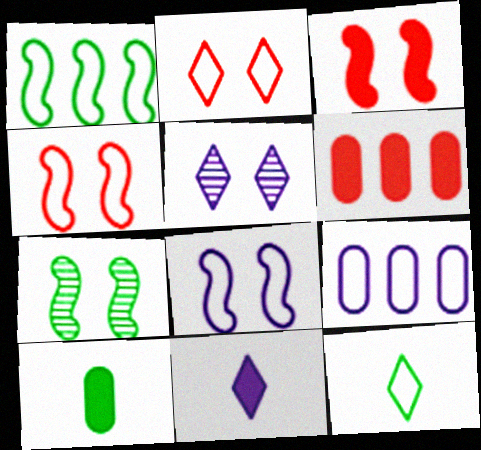[[3, 7, 8], 
[4, 9, 12]]